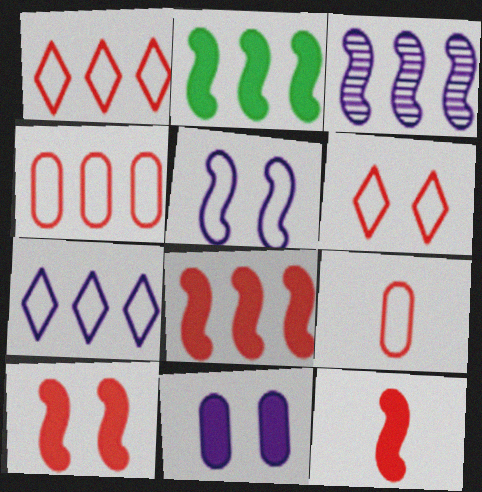[[8, 10, 12]]